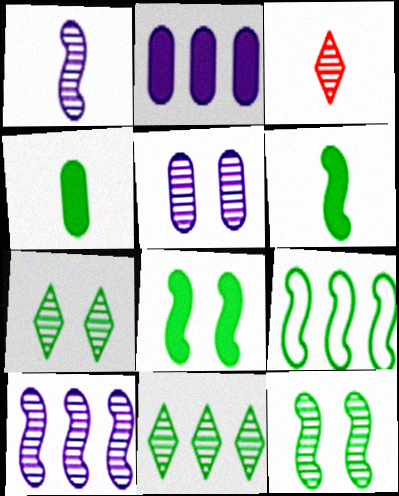[[4, 7, 9], 
[6, 9, 12]]